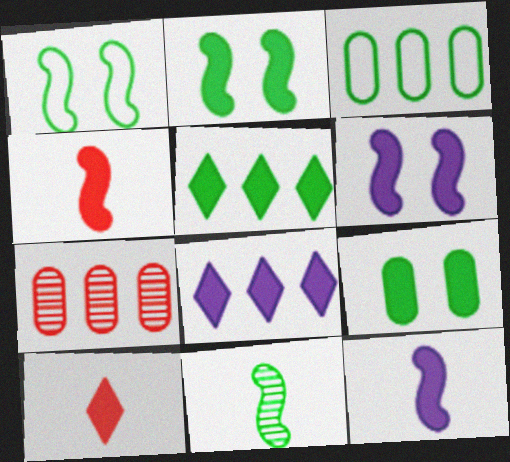[[4, 8, 9]]